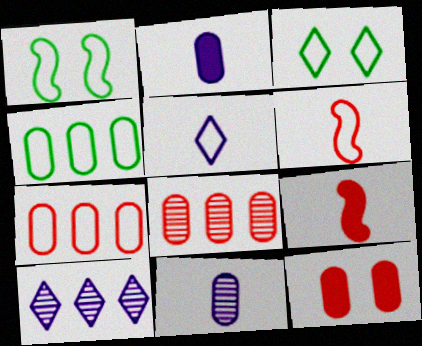[[1, 5, 7], 
[4, 11, 12]]